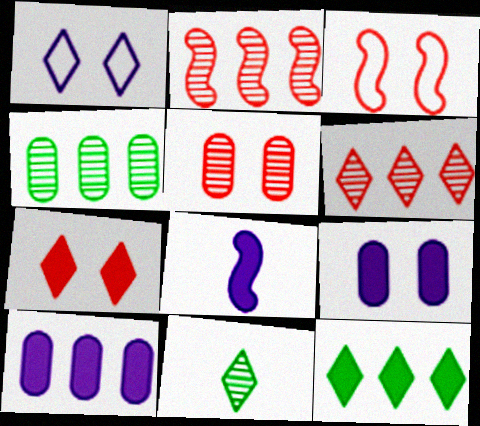[[3, 5, 7], 
[3, 10, 11]]